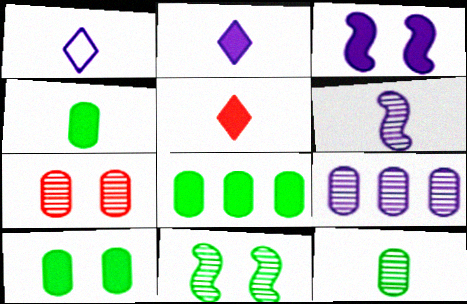[[1, 3, 9], 
[3, 5, 8], 
[4, 8, 10], 
[7, 9, 12]]